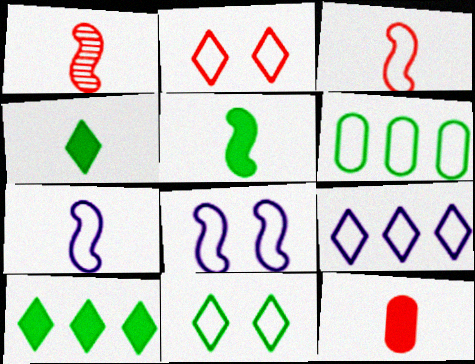[[1, 5, 7], 
[2, 6, 7]]